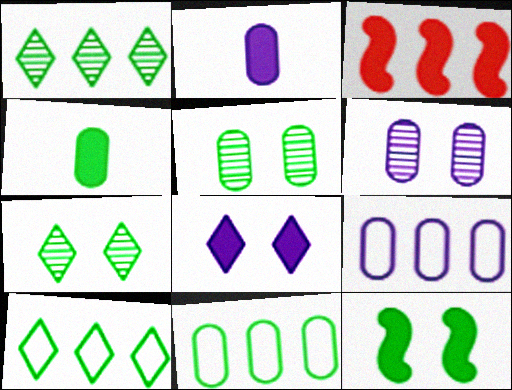[[1, 3, 9], 
[2, 6, 9], 
[3, 4, 8], 
[4, 5, 11]]